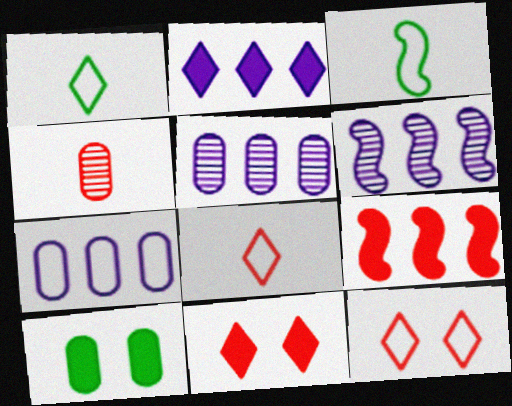[[2, 6, 7], 
[3, 5, 11], 
[3, 7, 12], 
[4, 7, 10], 
[4, 9, 12], 
[6, 8, 10]]